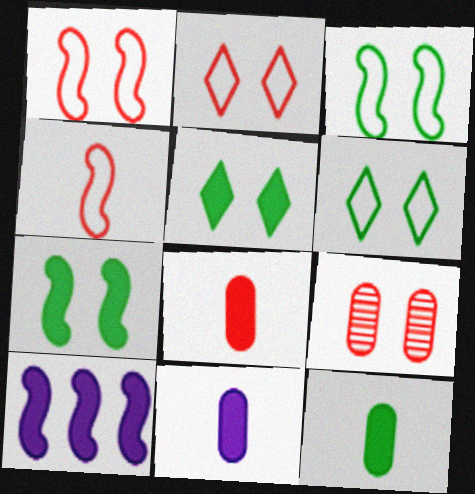[[5, 8, 10], 
[8, 11, 12]]